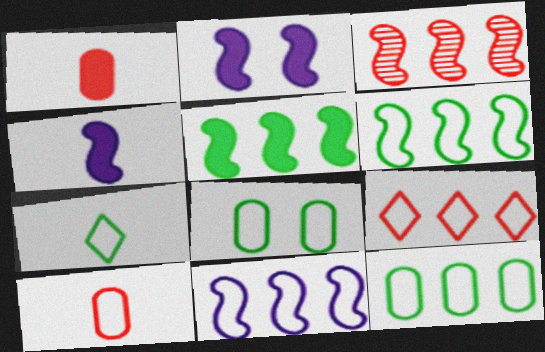[[3, 5, 11], 
[6, 7, 8], 
[9, 11, 12]]